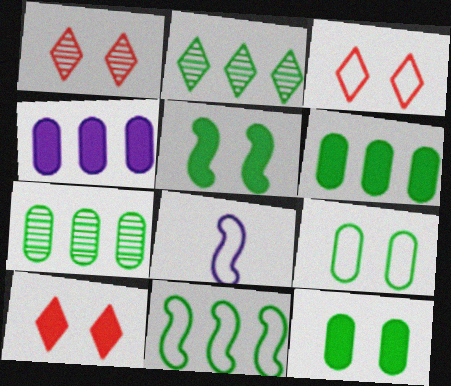[[1, 3, 10], 
[1, 6, 8], 
[2, 6, 11], 
[7, 8, 10]]